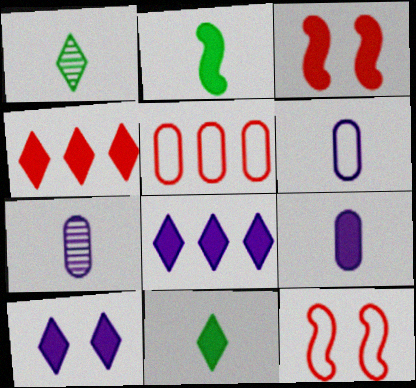[[4, 10, 11], 
[6, 7, 9]]